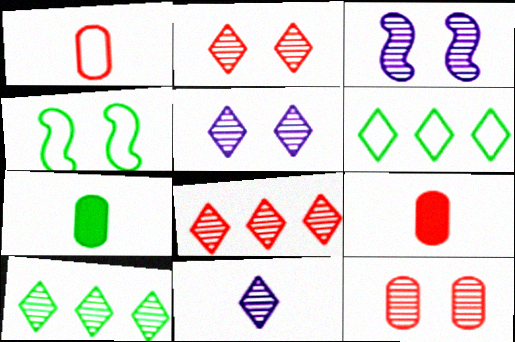[[2, 10, 11], 
[3, 6, 9], 
[4, 7, 10]]